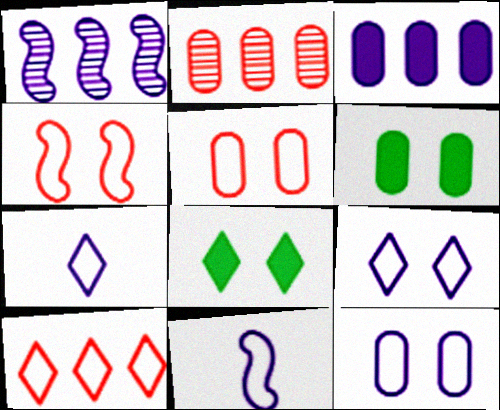[[2, 8, 11]]